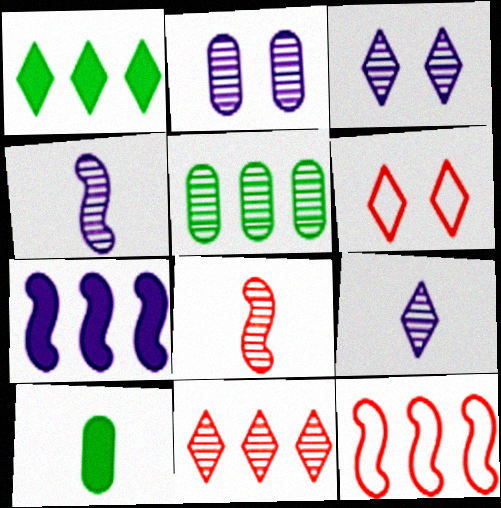[[1, 6, 9], 
[3, 5, 8], 
[3, 10, 12]]